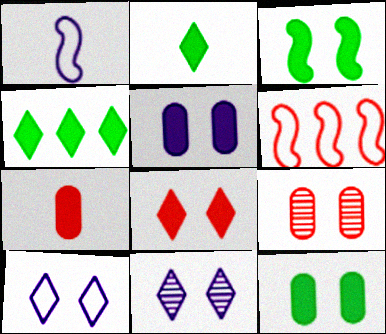[[1, 4, 9], 
[3, 5, 8], 
[3, 9, 10]]